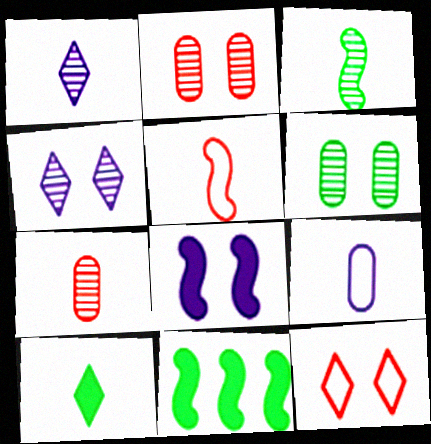[[1, 3, 7], 
[6, 8, 12]]